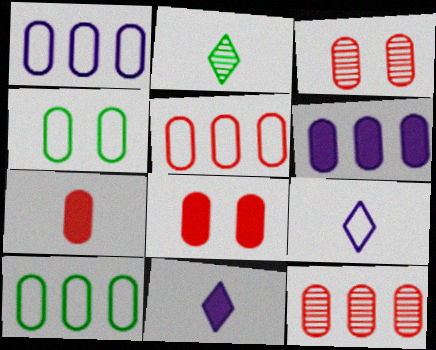[[1, 5, 10], 
[3, 5, 7], 
[6, 10, 12]]